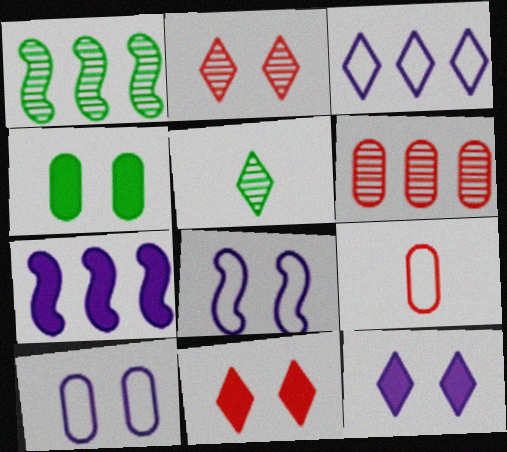[[1, 9, 12], 
[2, 4, 8], 
[3, 5, 11]]